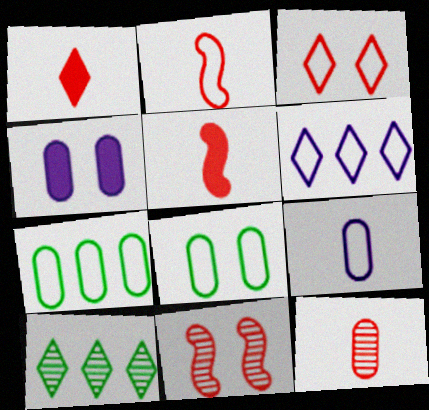[[1, 2, 12], 
[2, 4, 10], 
[2, 6, 8], 
[4, 7, 12]]